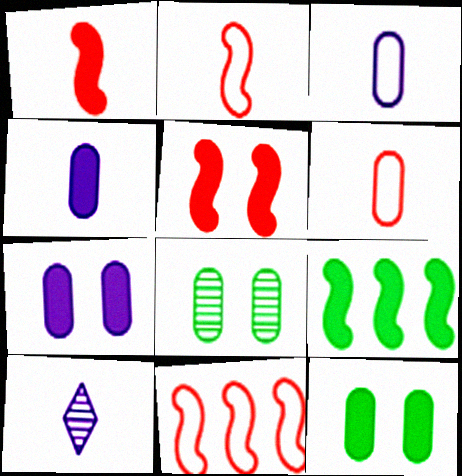[[10, 11, 12]]